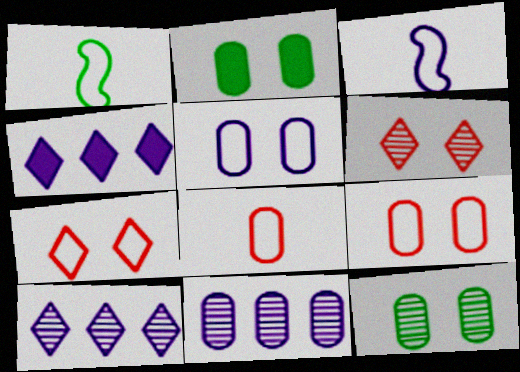[[2, 8, 11]]